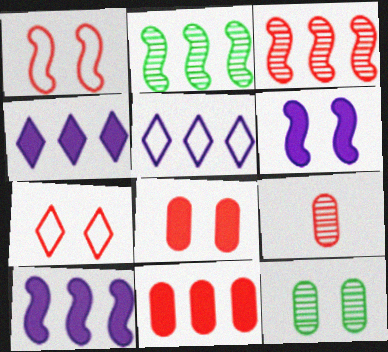[[2, 5, 11], 
[6, 7, 12]]